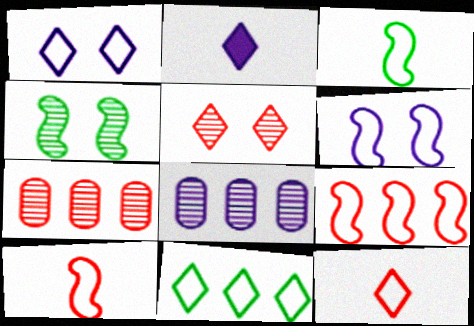[[1, 11, 12], 
[2, 5, 11], 
[2, 6, 8], 
[3, 6, 9]]